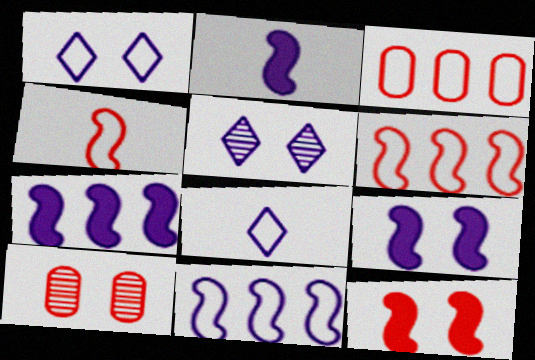[[2, 7, 9]]